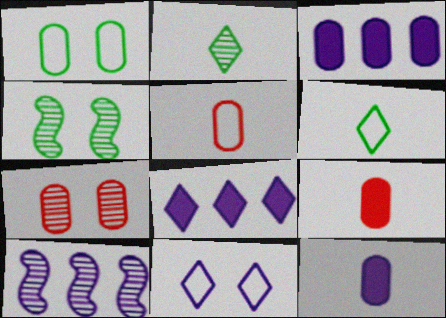[[2, 7, 10], 
[4, 5, 8], 
[10, 11, 12]]